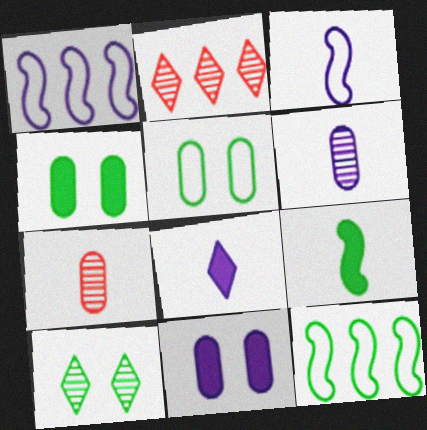[[2, 3, 4], 
[3, 6, 8]]